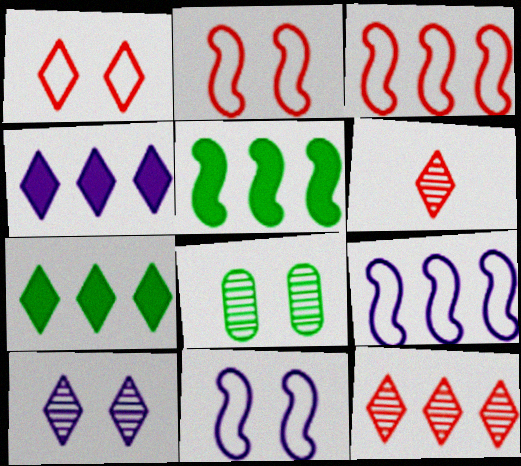[]